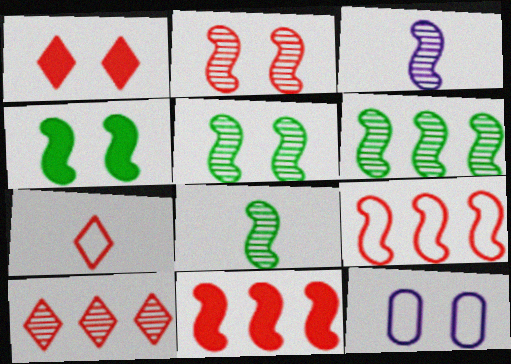[[1, 5, 12], 
[1, 7, 10], 
[2, 3, 6], 
[3, 4, 9], 
[5, 6, 8]]